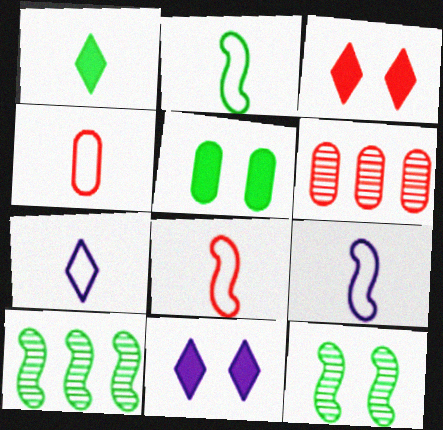[[2, 4, 7], 
[2, 6, 11], 
[2, 8, 9], 
[3, 6, 8], 
[4, 10, 11]]